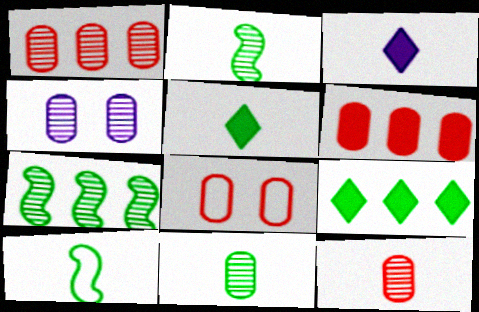[[1, 4, 11], 
[3, 7, 8], 
[3, 10, 12], 
[5, 10, 11], 
[6, 8, 12]]